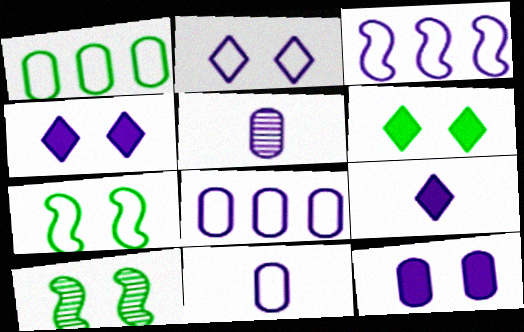[[2, 3, 11], 
[3, 4, 5], 
[5, 8, 12]]